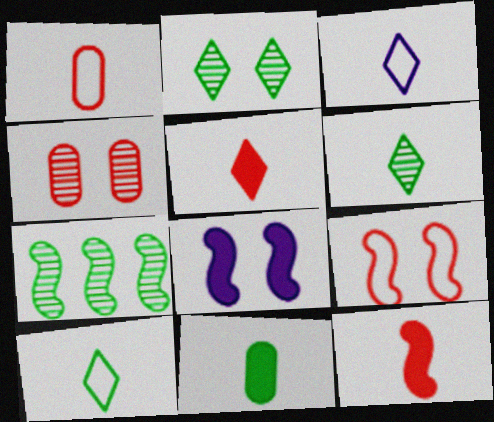[[3, 5, 6]]